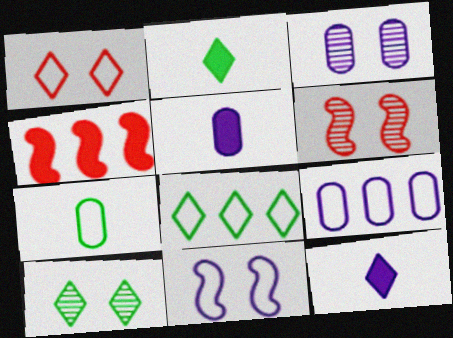[[2, 6, 9], 
[2, 8, 10], 
[3, 5, 9], 
[3, 6, 10], 
[5, 6, 8]]